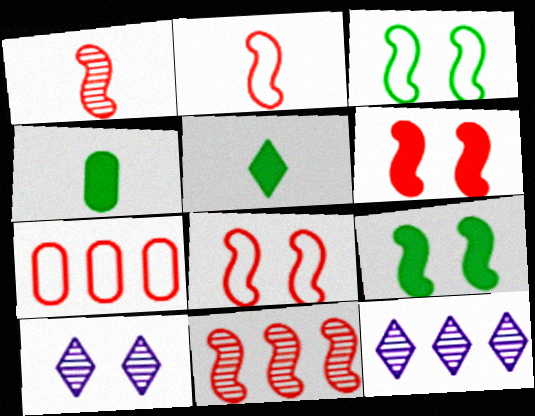[[2, 6, 11], 
[4, 8, 12]]